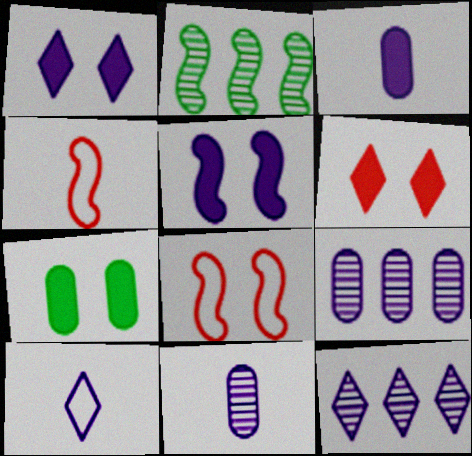[[1, 10, 12], 
[2, 4, 5], 
[4, 7, 12], 
[5, 6, 7], 
[5, 9, 10]]